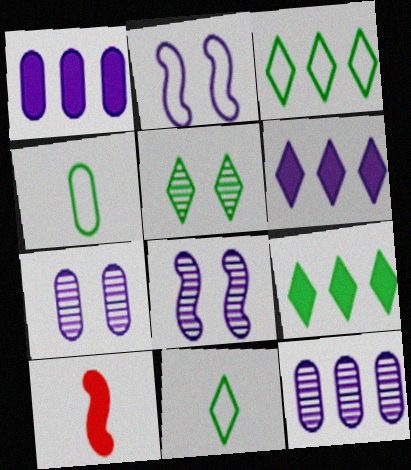[[3, 7, 10], 
[5, 9, 11]]